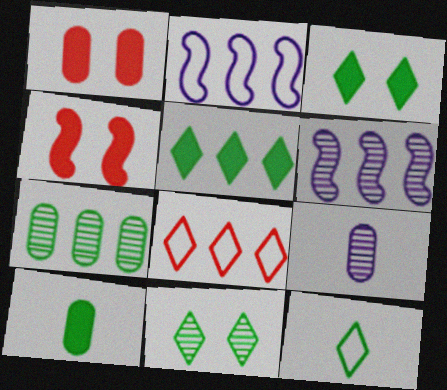[[1, 6, 12], 
[5, 11, 12]]